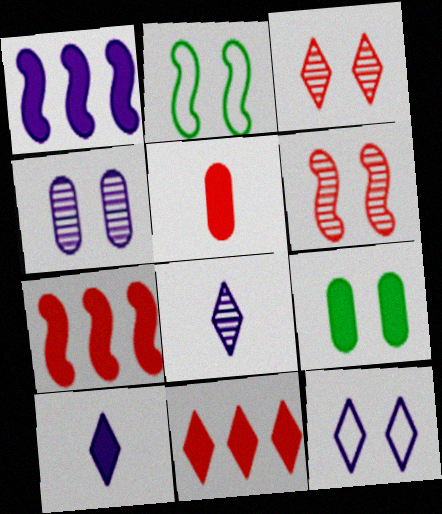[[6, 9, 12], 
[7, 9, 10]]